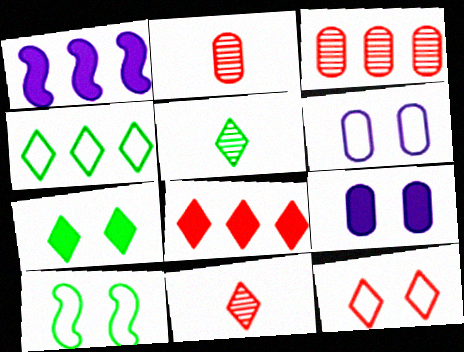[[1, 3, 4], 
[4, 5, 7], 
[6, 10, 12], 
[8, 11, 12]]